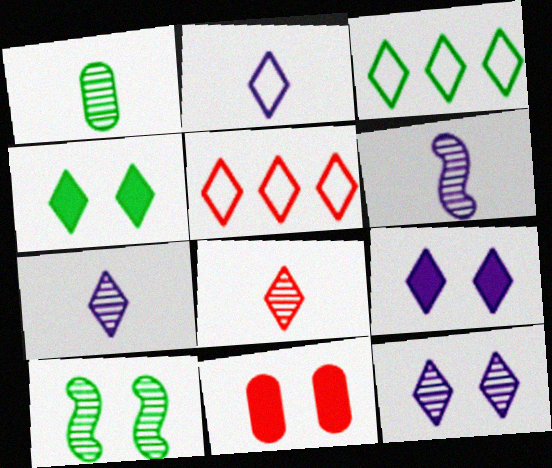[[1, 6, 8], 
[3, 6, 11], 
[3, 8, 9], 
[4, 5, 7]]